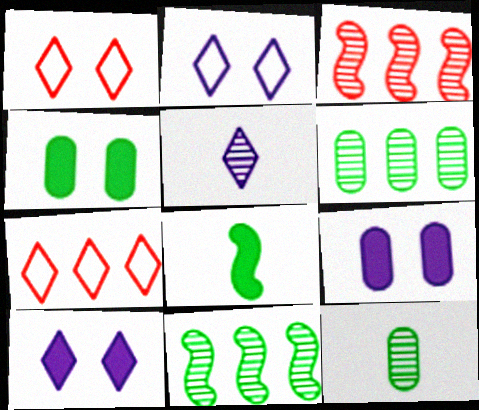[]